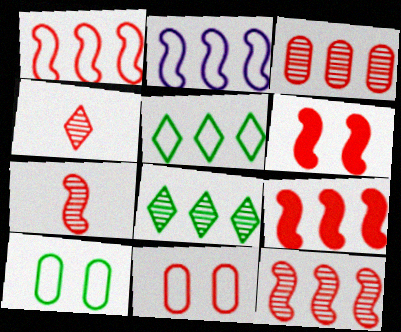[[1, 6, 7], 
[1, 9, 12], 
[4, 9, 11]]